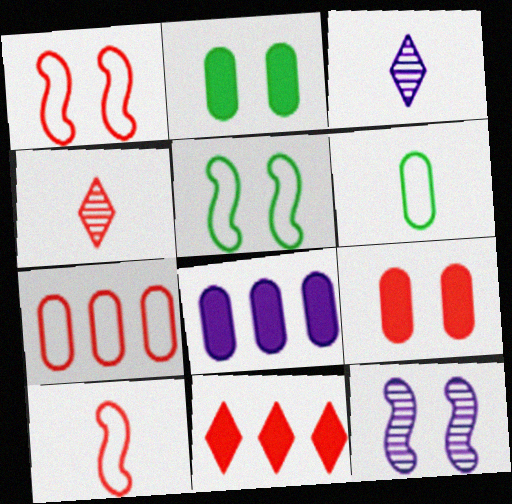[[4, 5, 8], 
[6, 11, 12]]